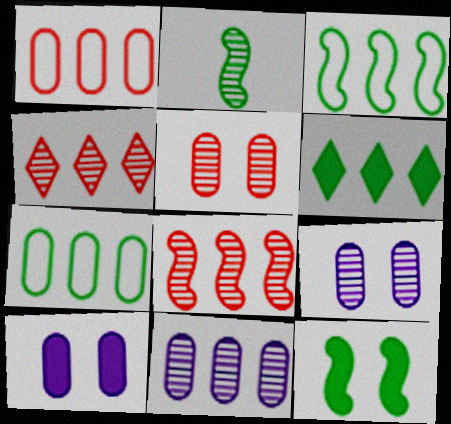[[2, 3, 12], 
[2, 4, 9]]